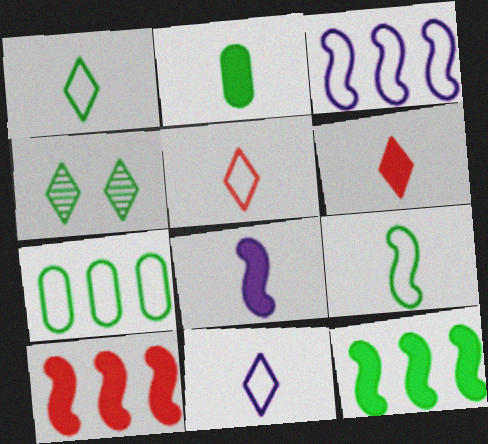[[1, 5, 11], 
[2, 6, 8]]